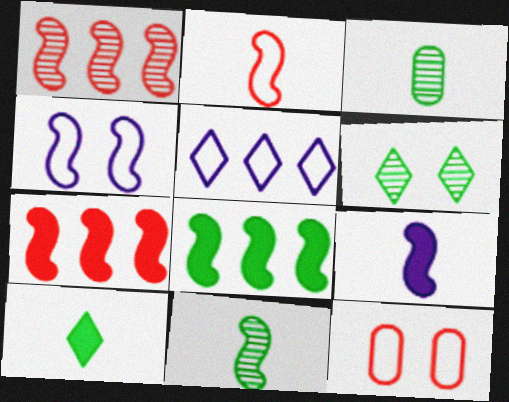[[2, 9, 11], 
[4, 7, 11]]